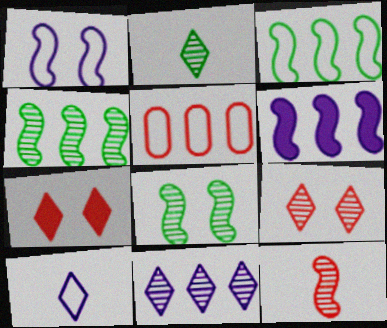[[2, 9, 11], 
[5, 7, 12]]